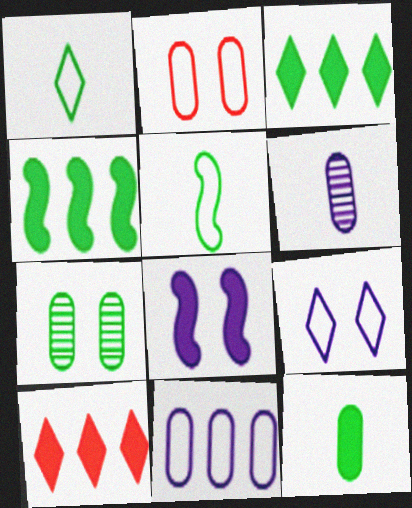[[1, 4, 7], 
[3, 5, 7], 
[8, 10, 12]]